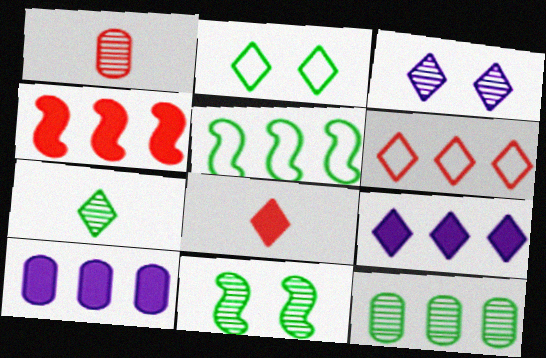[[7, 11, 12]]